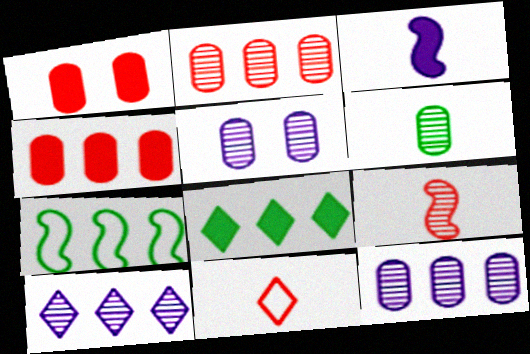[[1, 3, 8], 
[2, 5, 6], 
[3, 6, 11], 
[4, 7, 10]]